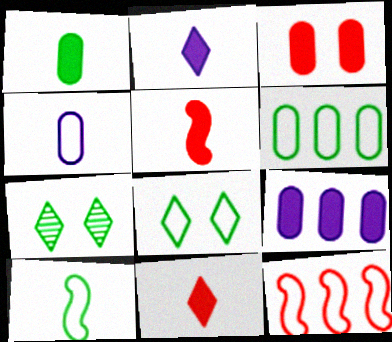[[1, 2, 5], 
[1, 3, 9], 
[4, 8, 12], 
[6, 8, 10]]